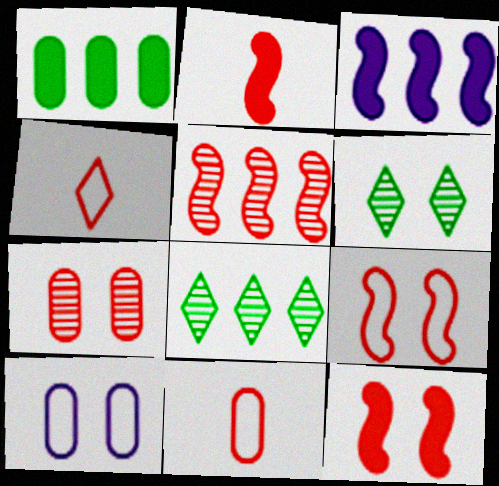[[2, 5, 9], 
[2, 8, 10], 
[3, 6, 11], 
[6, 10, 12]]